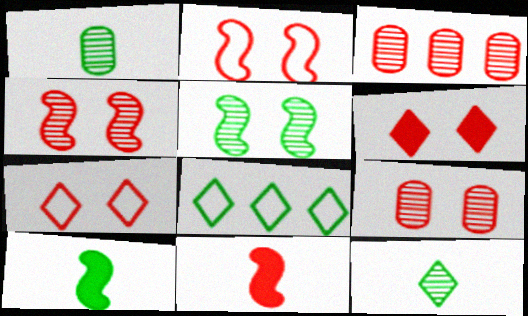[[2, 6, 9], 
[3, 7, 11]]